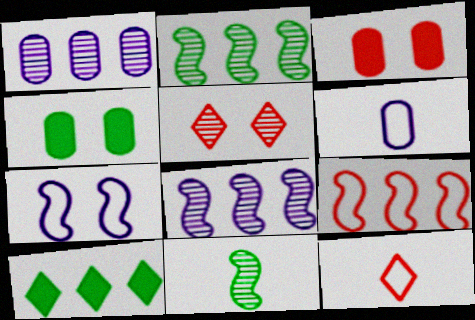[[1, 5, 11], 
[1, 9, 10], 
[4, 5, 7], 
[4, 8, 12]]